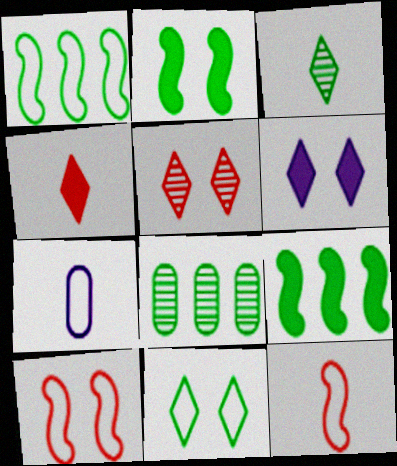[[5, 6, 11], 
[5, 7, 9], 
[6, 8, 12]]